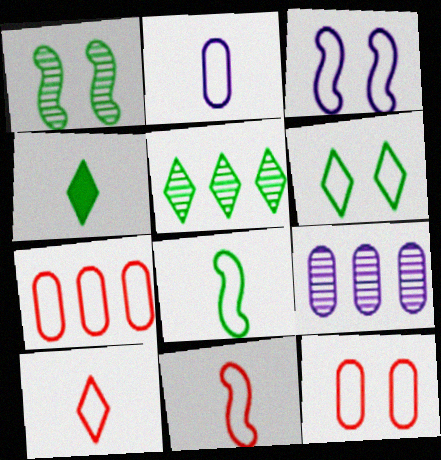[[2, 8, 10], 
[3, 6, 12], 
[4, 5, 6]]